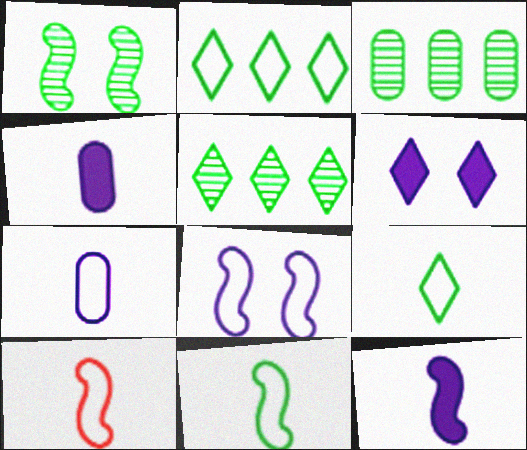[[3, 6, 10], 
[7, 9, 10]]